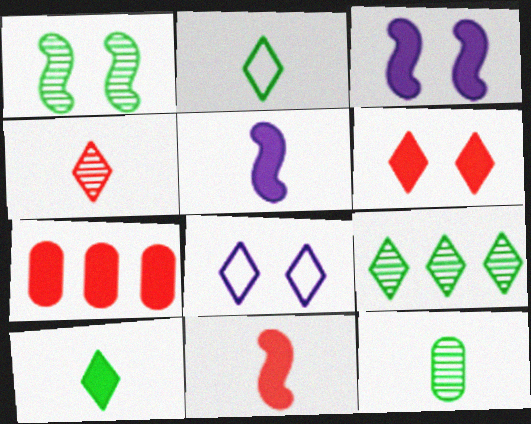[[1, 9, 12], 
[3, 7, 10], 
[6, 7, 11]]